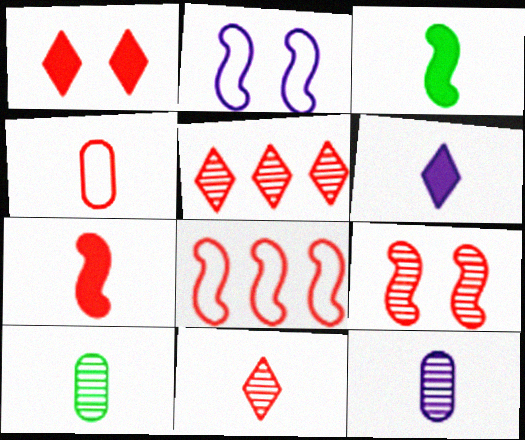[[4, 7, 11], 
[7, 8, 9]]